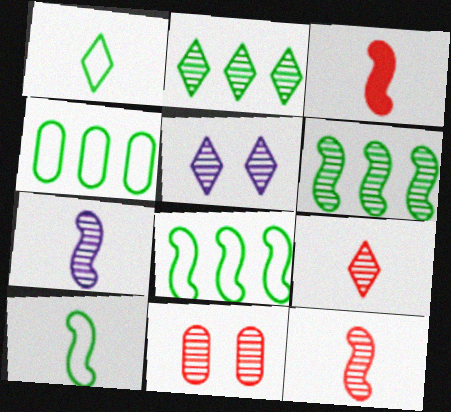[[2, 5, 9], 
[2, 7, 11], 
[3, 4, 5], 
[3, 7, 10]]